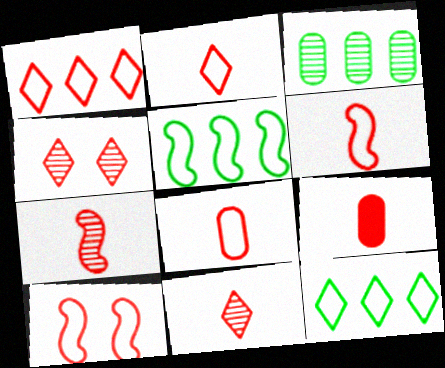[[1, 8, 10], 
[2, 6, 8], 
[2, 7, 9], 
[6, 9, 11]]